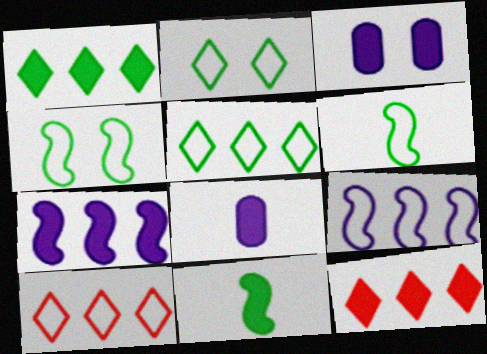[[3, 11, 12]]